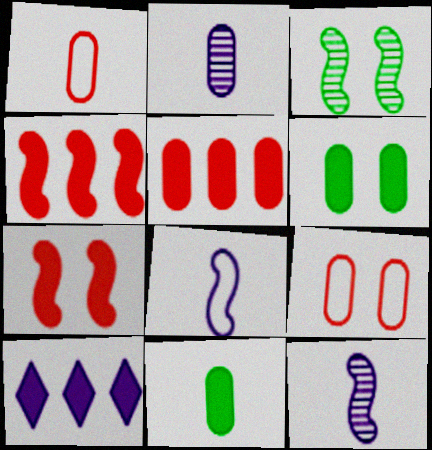[[1, 2, 11], 
[1, 3, 10], 
[3, 4, 8], 
[7, 10, 11]]